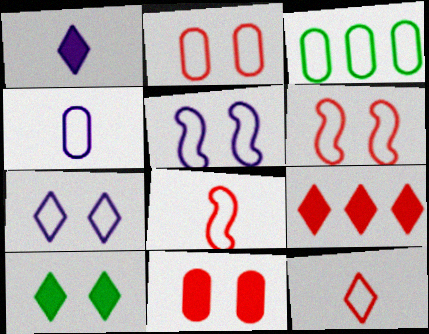[[1, 9, 10], 
[2, 3, 4], 
[3, 5, 12], 
[3, 7, 8]]